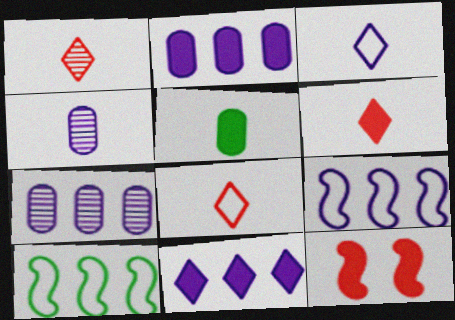[[1, 6, 8], 
[5, 11, 12], 
[7, 9, 11]]